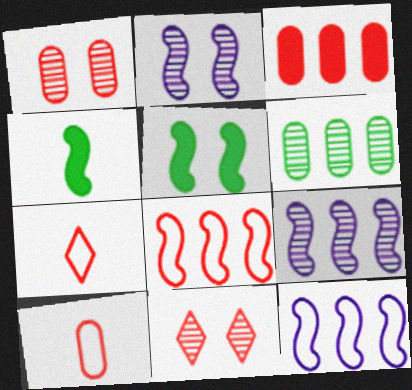[[1, 3, 10], 
[2, 4, 8]]